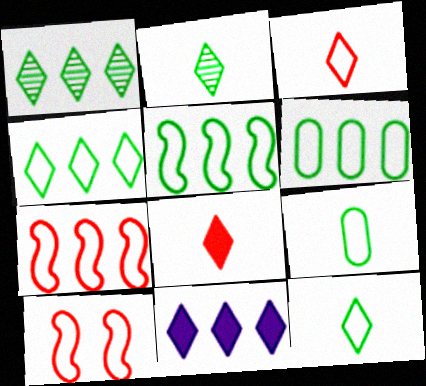[[4, 5, 6]]